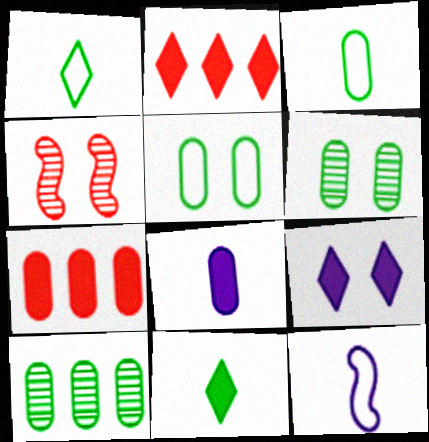[[2, 6, 12], 
[2, 9, 11], 
[4, 5, 9]]